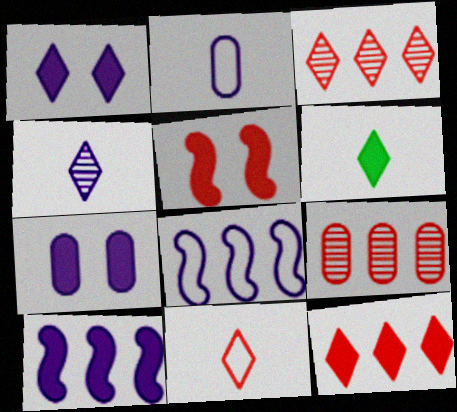[[1, 6, 12], 
[4, 6, 11], 
[4, 7, 8], 
[5, 9, 11]]